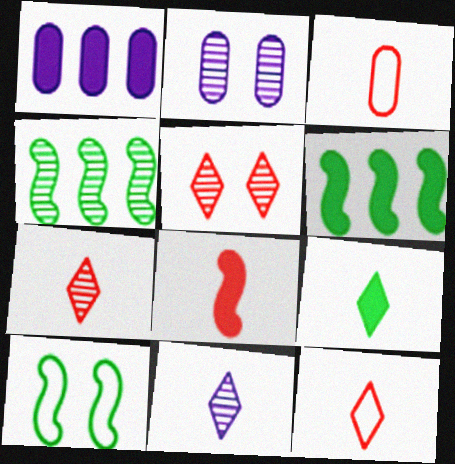[[1, 7, 10], 
[2, 4, 7], 
[2, 6, 12], 
[3, 7, 8], 
[9, 11, 12]]